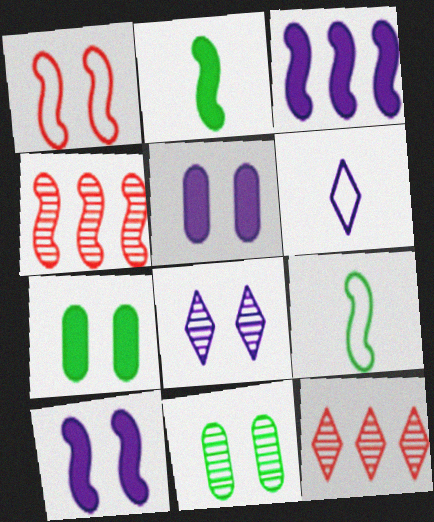[[1, 7, 8], 
[4, 6, 7], 
[4, 9, 10], 
[5, 9, 12]]